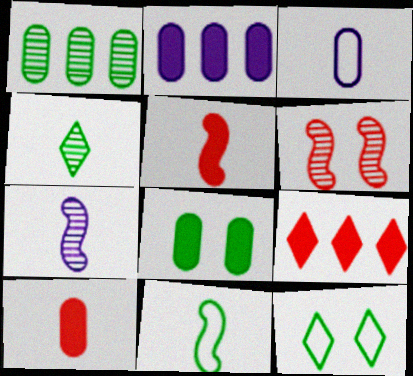[[2, 8, 10], 
[3, 4, 5], 
[5, 7, 11]]